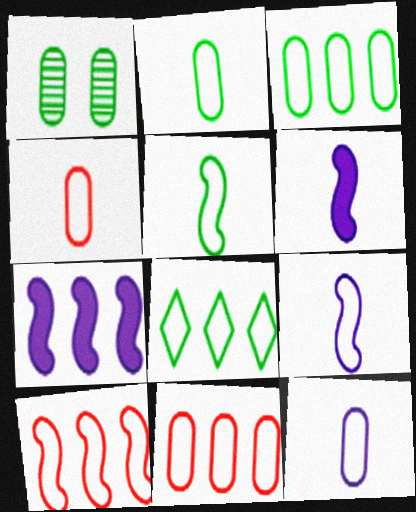[[2, 4, 12]]